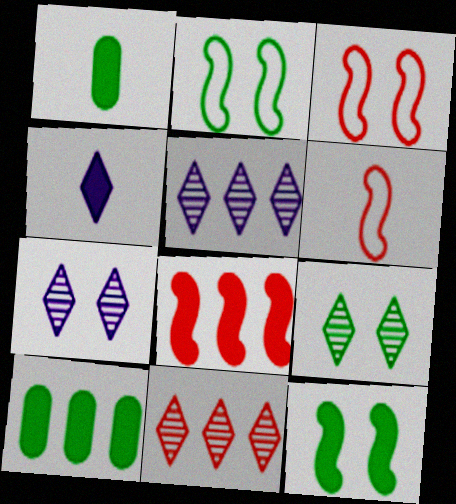[[1, 3, 5], 
[6, 7, 10]]